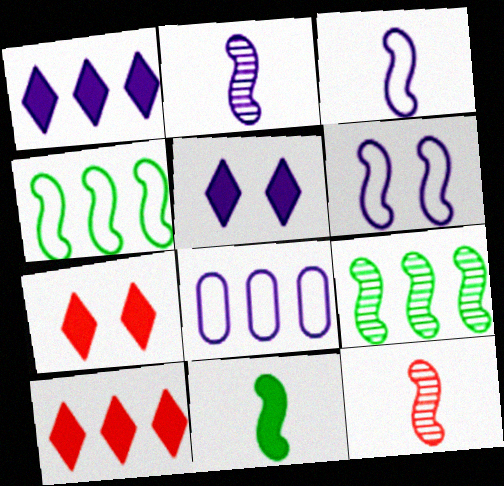[[2, 5, 8], 
[3, 11, 12], 
[8, 9, 10]]